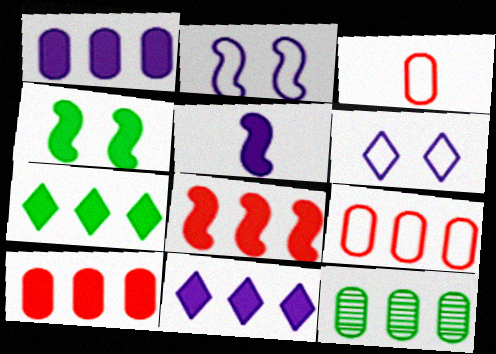[[1, 7, 8], 
[1, 9, 12], 
[4, 5, 8]]